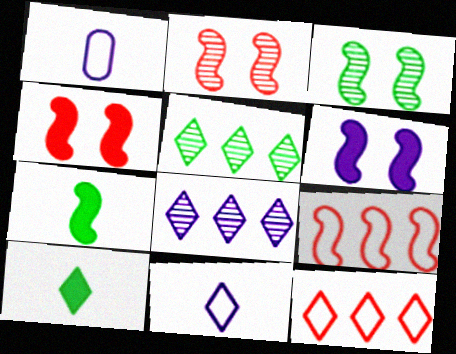[[1, 4, 5], 
[1, 6, 8]]